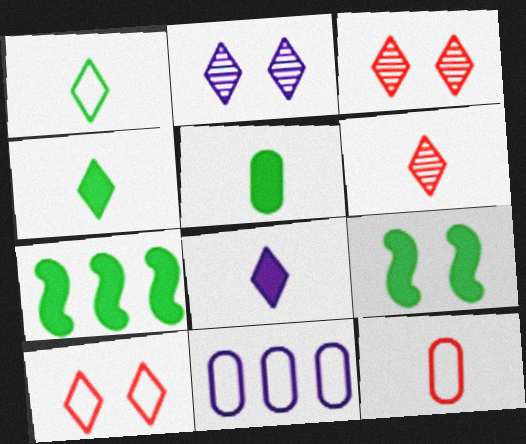[[1, 6, 8], 
[2, 7, 12], 
[6, 9, 11]]